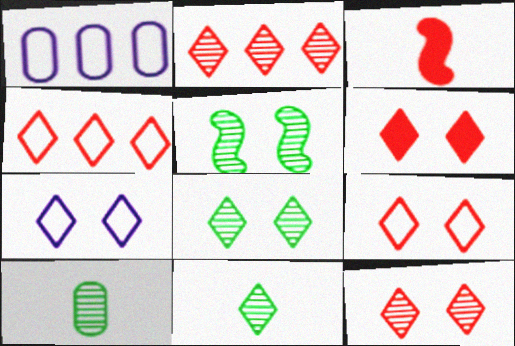[[1, 3, 8], 
[6, 7, 8], 
[6, 9, 12]]